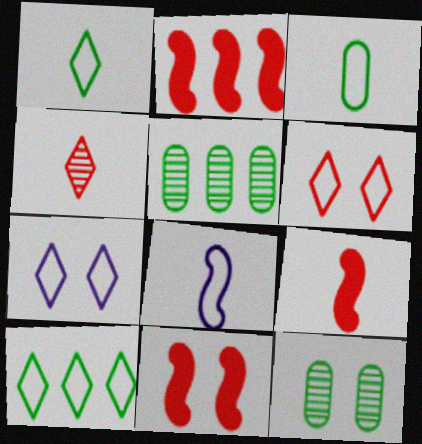[[2, 9, 11], 
[5, 7, 9], 
[7, 11, 12]]